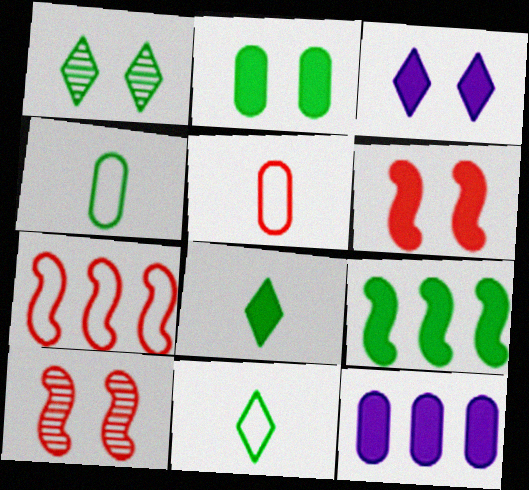[[1, 4, 9], 
[2, 3, 6], 
[2, 8, 9], 
[6, 8, 12], 
[10, 11, 12]]